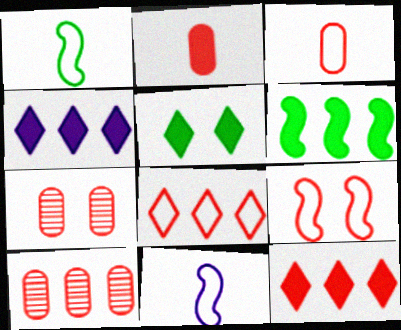[[1, 4, 7], 
[3, 8, 9], 
[5, 10, 11]]